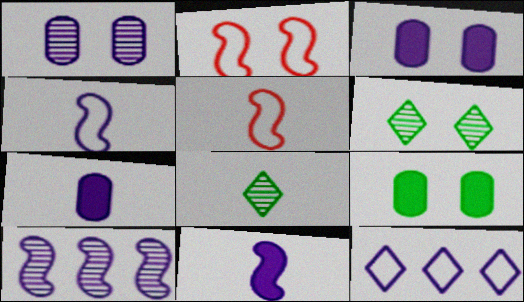[[1, 11, 12], 
[2, 3, 6], 
[5, 7, 8]]